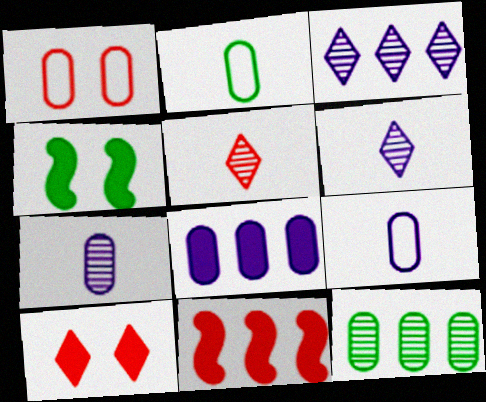[[1, 5, 11]]